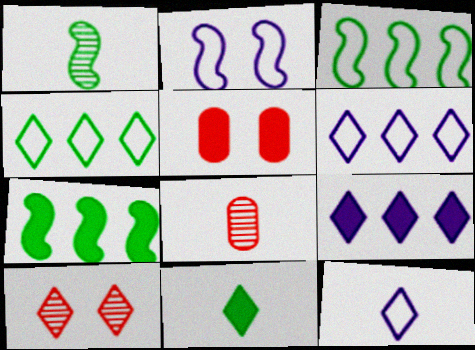[[1, 5, 6], 
[6, 10, 11]]